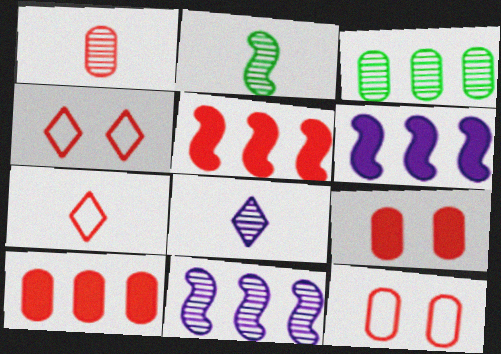[[1, 2, 8], 
[1, 4, 5], 
[1, 10, 12]]